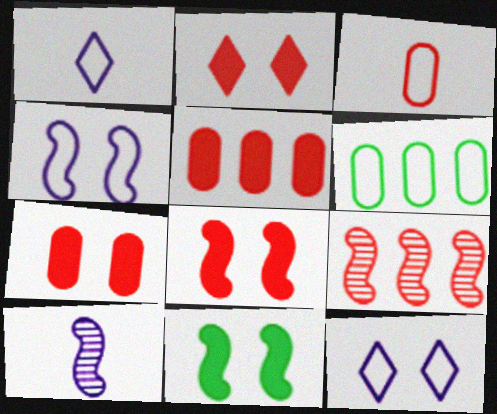[[2, 3, 9], 
[2, 6, 10], 
[2, 7, 8]]